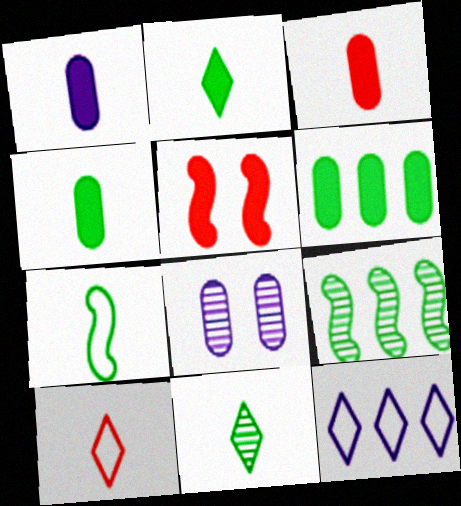[[1, 3, 4], 
[4, 7, 11]]